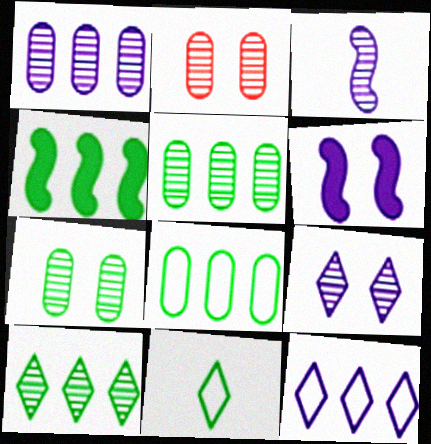[[1, 3, 9], 
[2, 3, 10], 
[4, 7, 11], 
[4, 8, 10]]